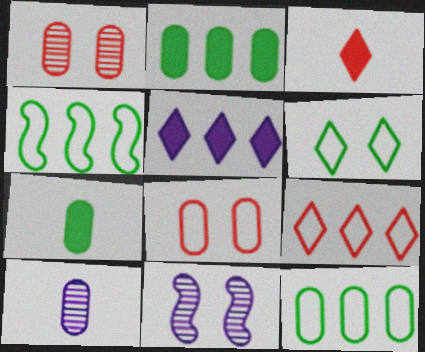[[2, 8, 10], 
[3, 11, 12], 
[7, 9, 11]]